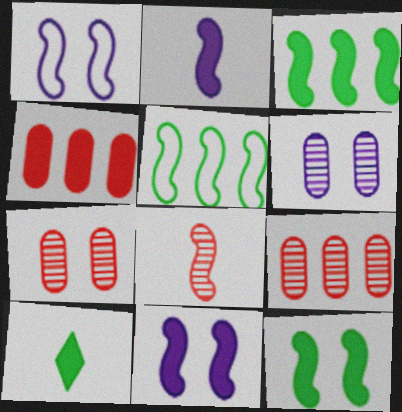[[1, 3, 8], 
[1, 9, 10], 
[4, 10, 11], 
[5, 8, 11]]